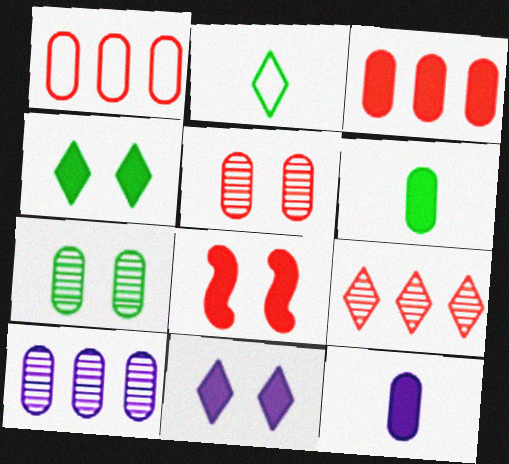[[1, 7, 12], 
[2, 8, 10], 
[2, 9, 11]]